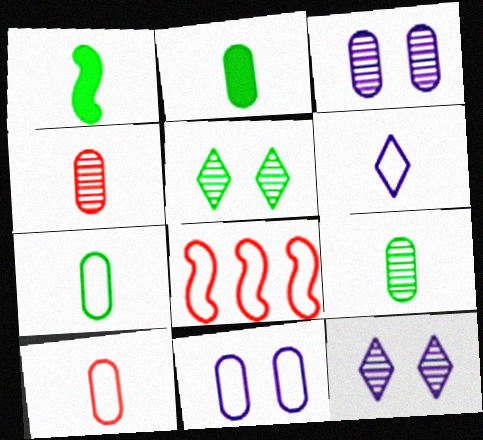[[1, 4, 6], 
[2, 7, 9], 
[2, 8, 12]]